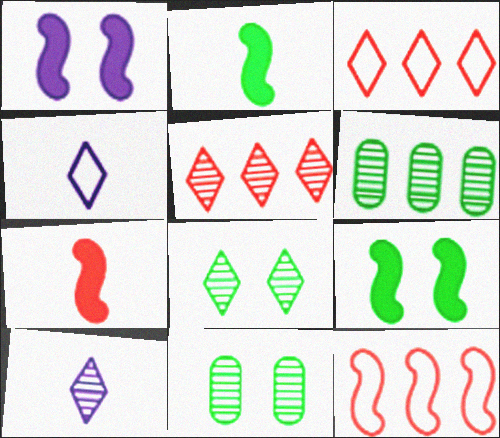[[5, 8, 10]]